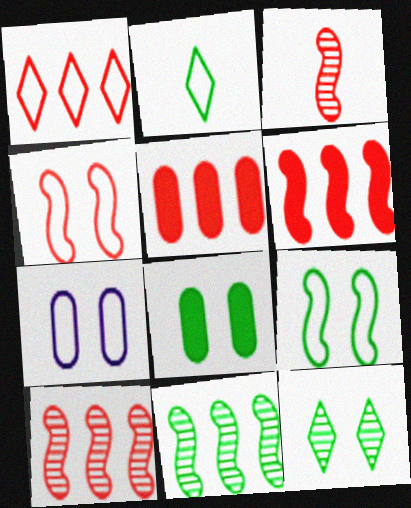[[1, 5, 10], 
[2, 8, 11], 
[3, 4, 6], 
[8, 9, 12]]